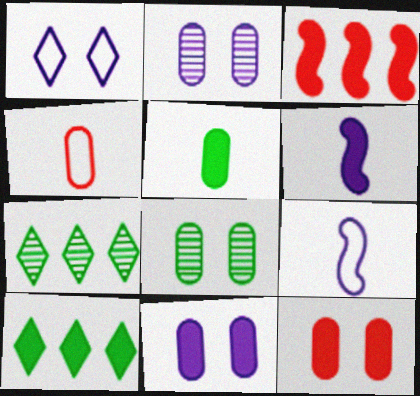[[6, 10, 12], 
[7, 9, 12]]